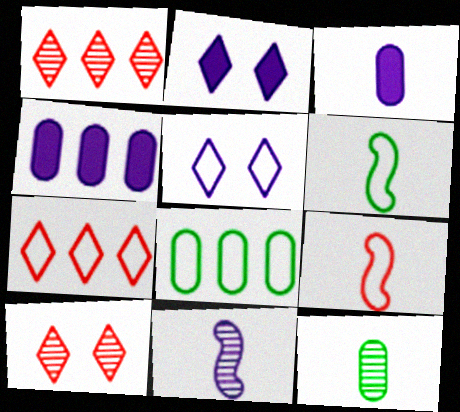[[4, 5, 11], 
[4, 6, 10], 
[5, 8, 9]]